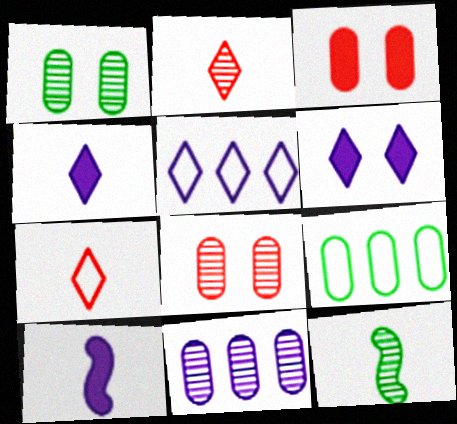[[3, 5, 12]]